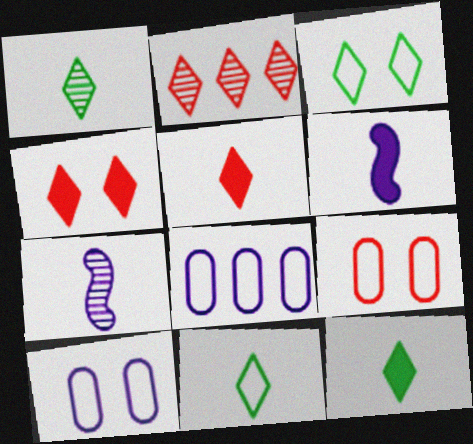[[1, 11, 12]]